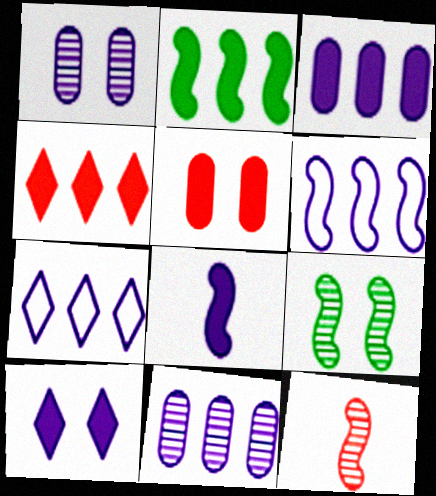[[1, 7, 8], 
[2, 3, 4], 
[3, 8, 10]]